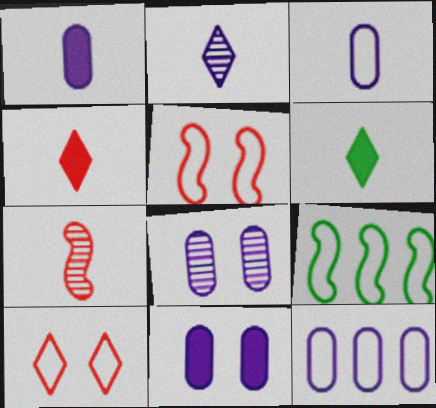[[1, 8, 12], 
[3, 6, 7], 
[3, 9, 10], 
[4, 8, 9]]